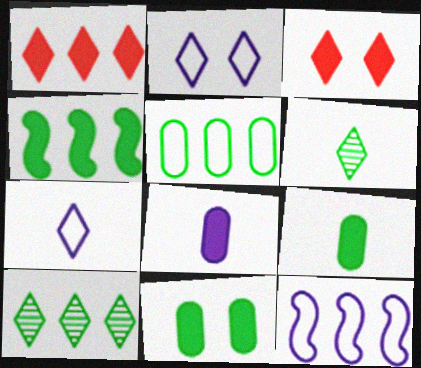[[1, 2, 6], 
[3, 4, 8], 
[3, 7, 10], 
[4, 5, 10]]